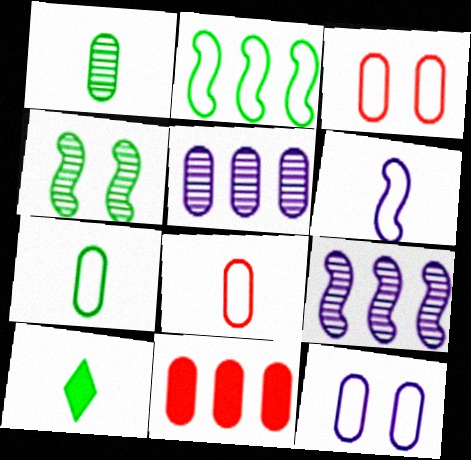[[1, 11, 12], 
[3, 9, 10]]